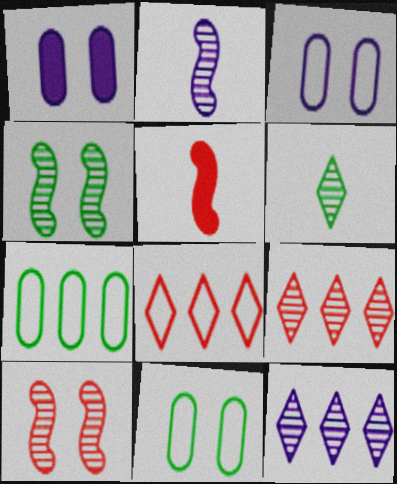[[5, 11, 12]]